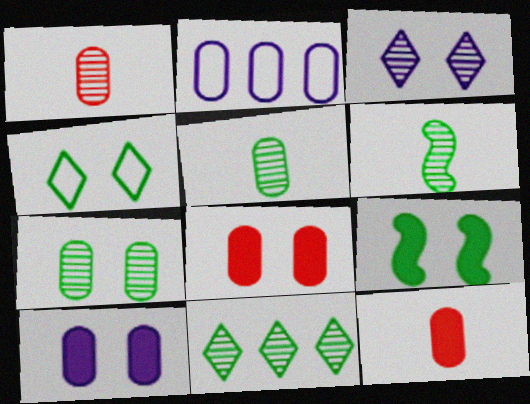[[2, 5, 8], 
[2, 7, 12], 
[4, 7, 9], 
[6, 7, 11]]